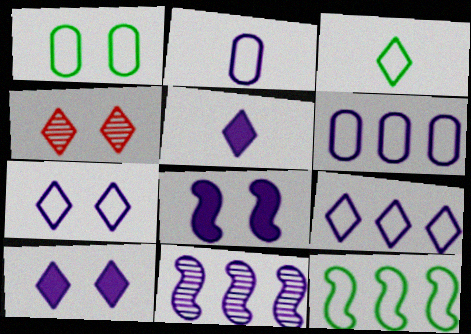[[1, 3, 12], 
[1, 4, 8], 
[2, 10, 11]]